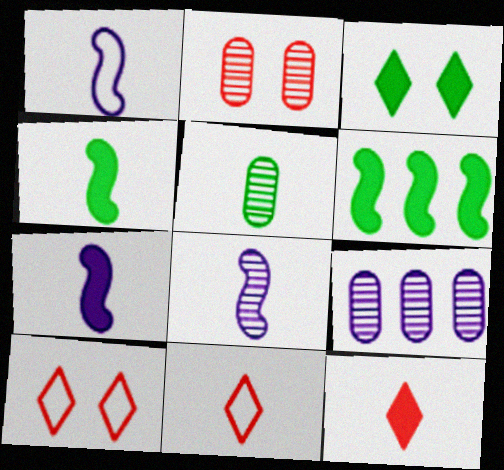[[1, 5, 12], 
[1, 7, 8], 
[2, 5, 9], 
[4, 9, 10], 
[5, 7, 11]]